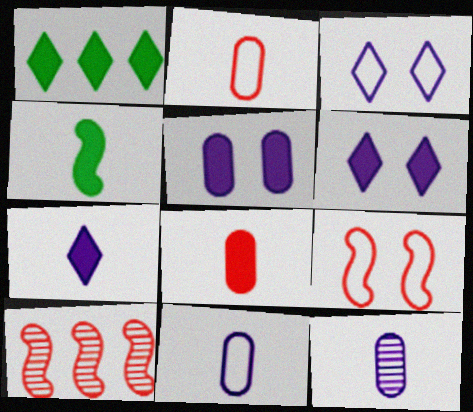[[1, 9, 12], 
[4, 7, 8]]